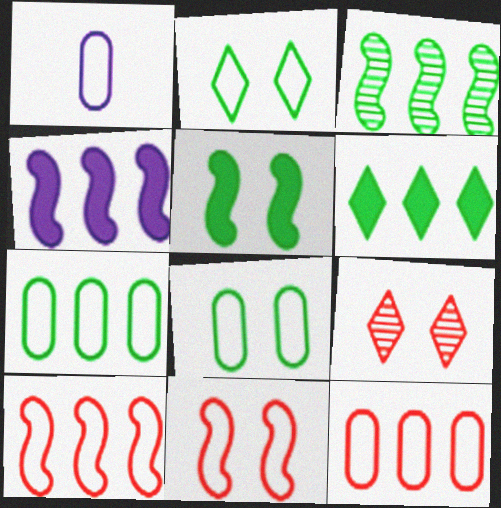[[1, 2, 10], 
[1, 8, 12], 
[3, 4, 10], 
[3, 6, 7]]